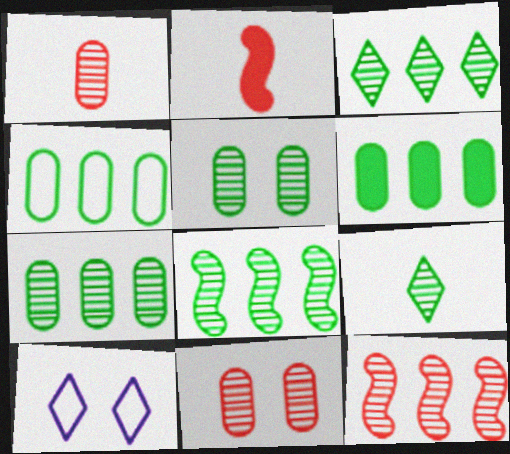[[2, 7, 10], 
[3, 7, 8], 
[4, 6, 7], 
[5, 8, 9]]